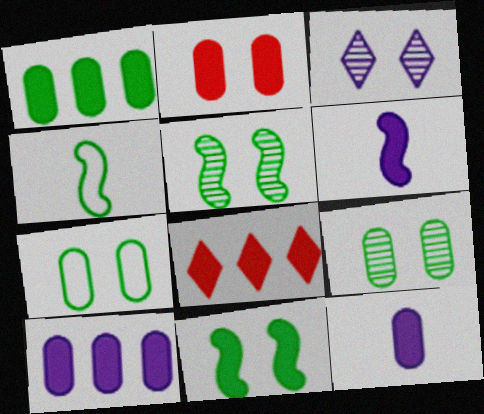[[1, 2, 12], 
[8, 11, 12]]